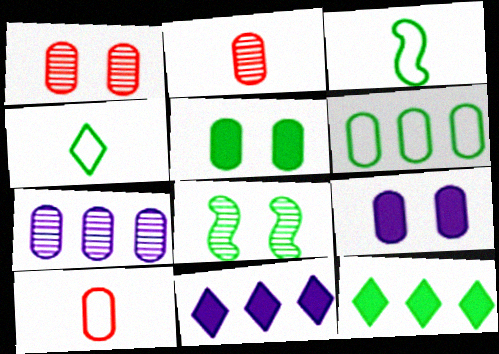[[1, 3, 11], 
[2, 6, 9], 
[5, 7, 10], 
[8, 10, 11]]